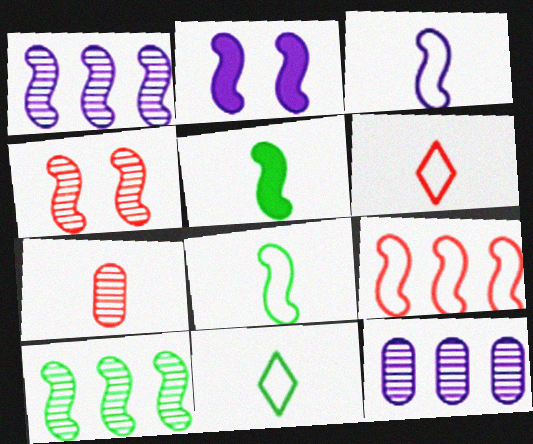[[1, 2, 3]]